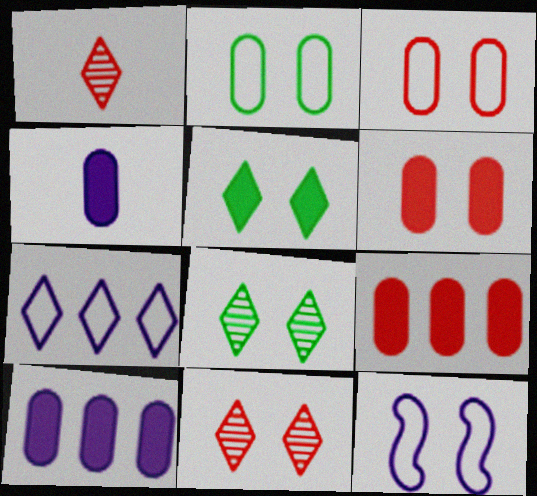[[1, 5, 7], 
[6, 8, 12]]